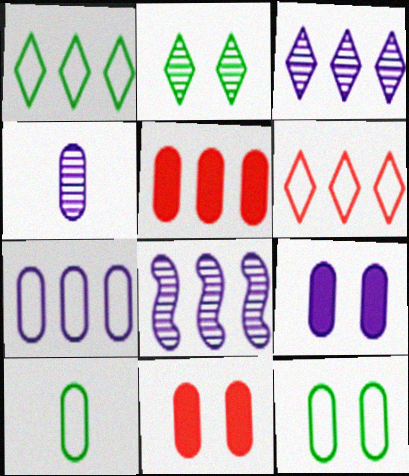[[1, 5, 8], 
[4, 5, 12], 
[4, 7, 9]]